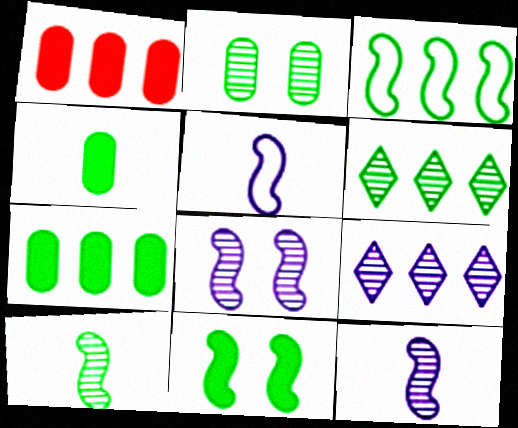[[1, 3, 9], 
[2, 6, 10], 
[3, 6, 7], 
[3, 10, 11]]